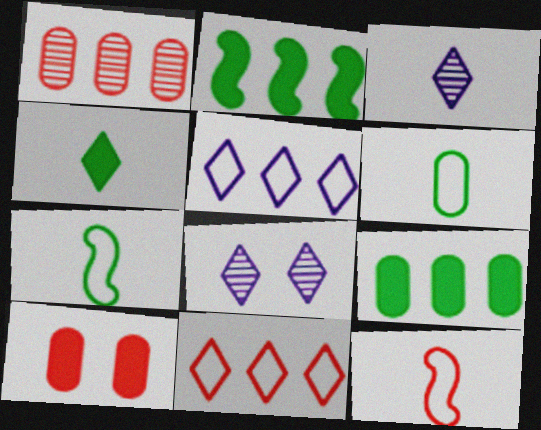[[1, 2, 5], 
[4, 8, 11], 
[8, 9, 12]]